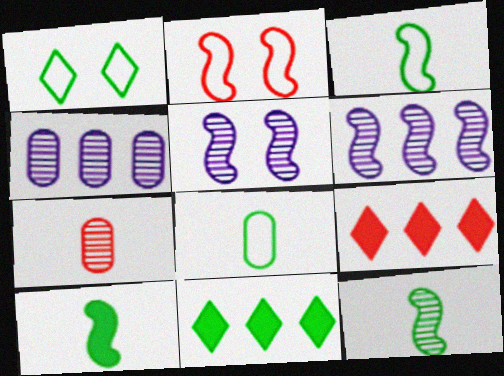[[2, 6, 10], 
[2, 7, 9], 
[3, 10, 12], 
[5, 8, 9]]